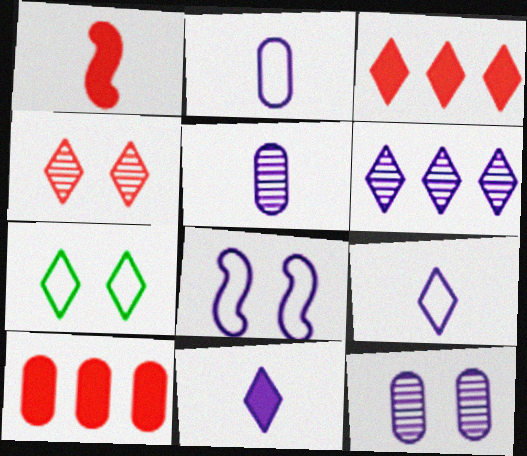[]